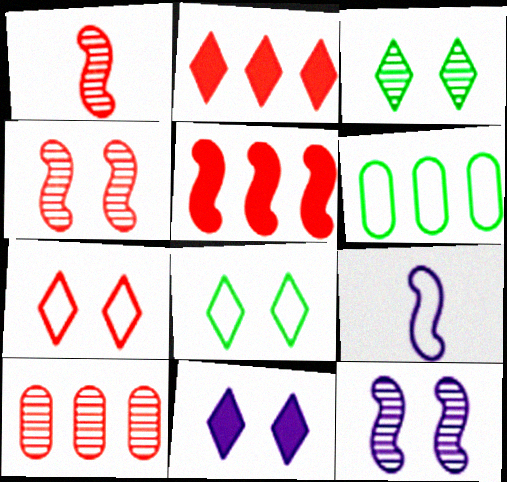[[1, 6, 11], 
[3, 7, 11], 
[6, 7, 9]]